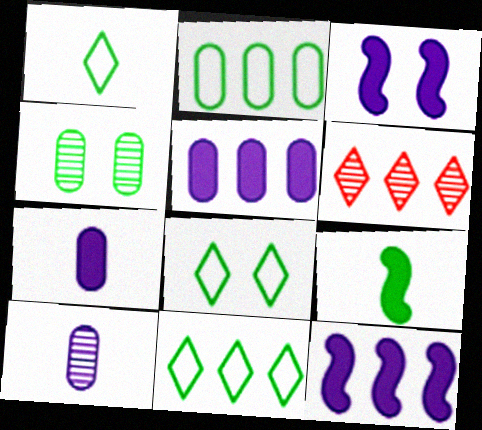[[1, 8, 11], 
[2, 6, 12], 
[4, 9, 11]]